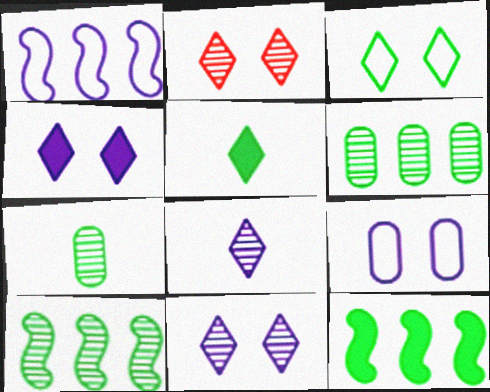[[2, 3, 4], 
[3, 7, 12]]